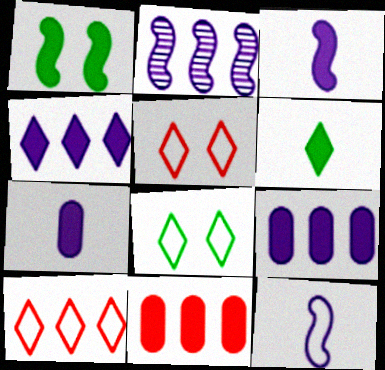[]